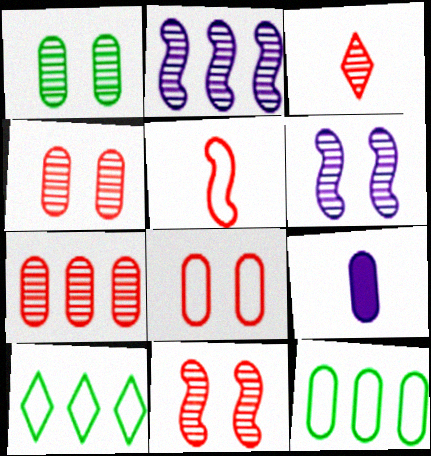[[1, 2, 3], 
[3, 7, 11], 
[4, 9, 12], 
[9, 10, 11]]